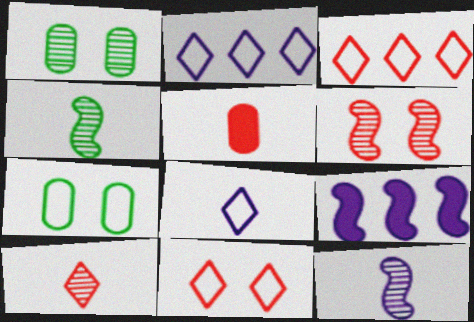[[3, 5, 6], 
[4, 5, 8], 
[7, 9, 10]]